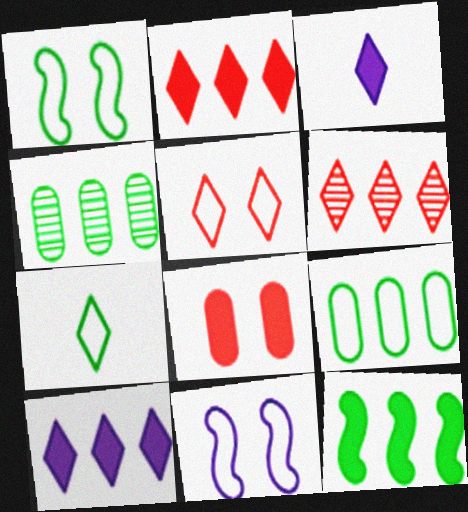[[1, 7, 9], 
[3, 8, 12]]